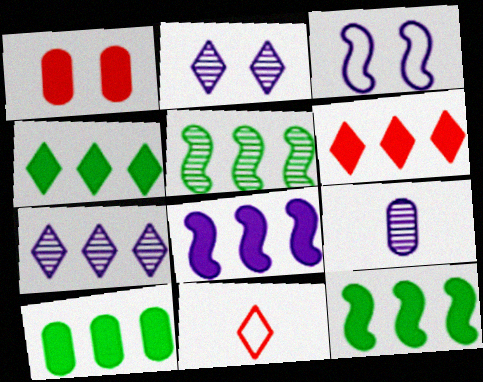[[2, 4, 11], 
[4, 10, 12], 
[6, 8, 10]]